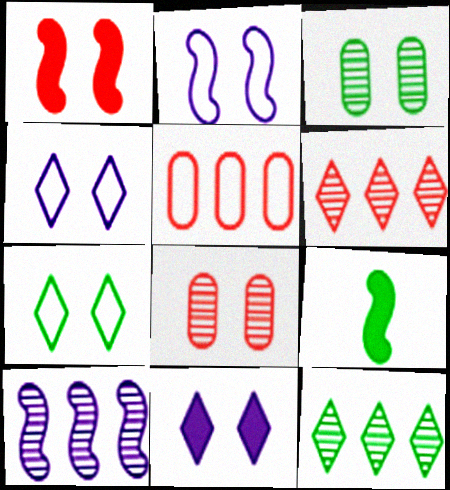[[1, 3, 4]]